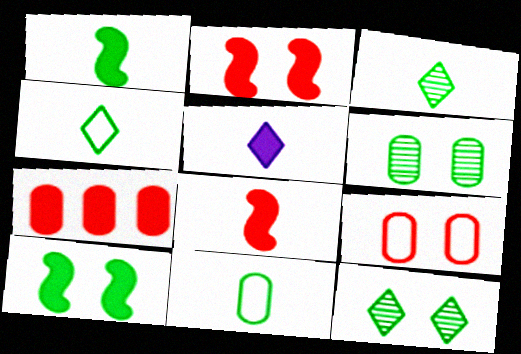[[1, 3, 11], 
[5, 7, 10]]